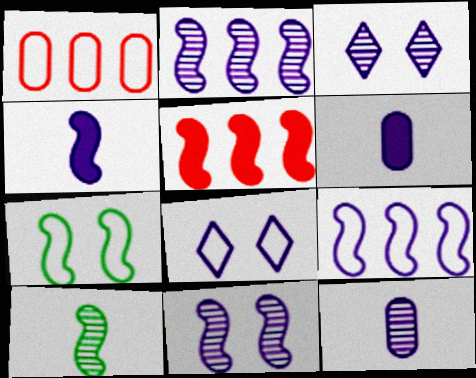[[2, 3, 12], 
[2, 6, 8], 
[3, 6, 9], 
[4, 9, 11]]